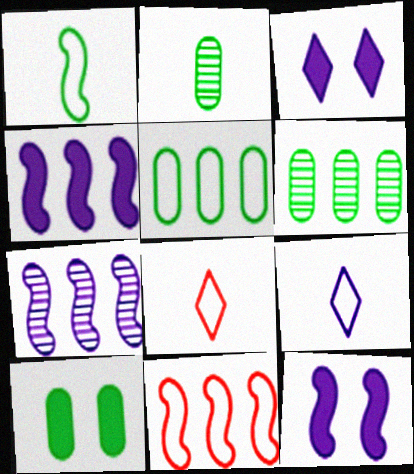[[2, 3, 11], 
[2, 5, 10], 
[6, 8, 12], 
[7, 8, 10]]